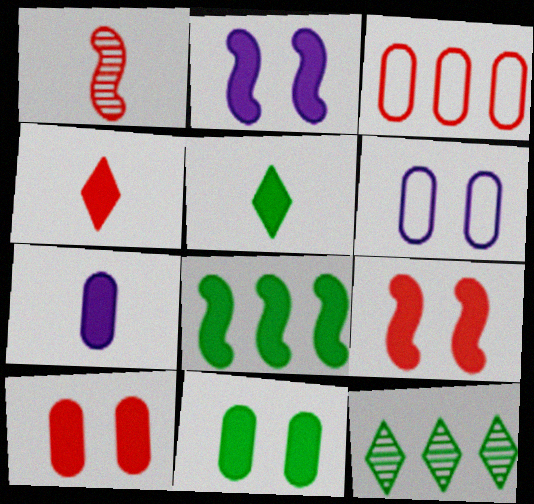[[5, 8, 11]]